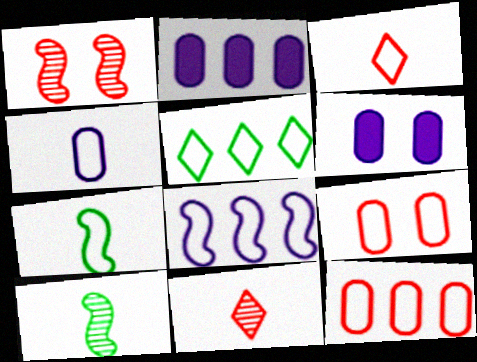[[3, 4, 7], 
[5, 8, 12]]